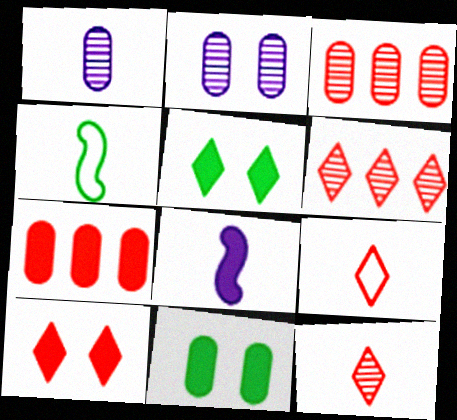[[5, 7, 8], 
[6, 9, 10]]